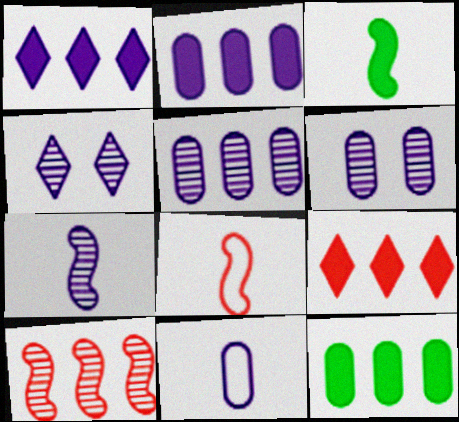[[2, 6, 11], 
[3, 7, 8], 
[4, 5, 7], 
[4, 8, 12]]